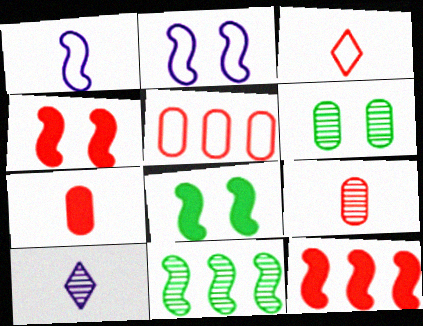[[1, 4, 11], 
[5, 8, 10]]